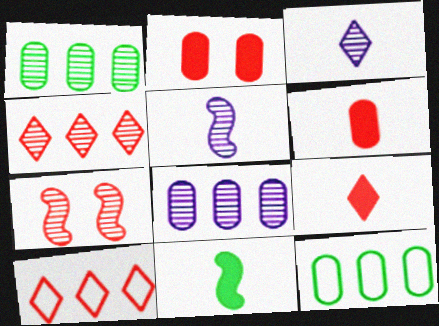[[1, 3, 7], 
[6, 7, 10]]